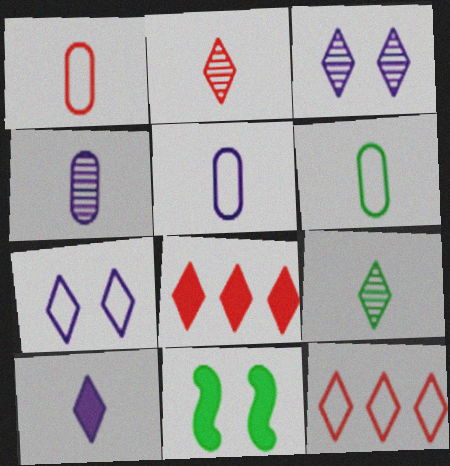[[1, 5, 6], 
[4, 11, 12], 
[7, 8, 9]]